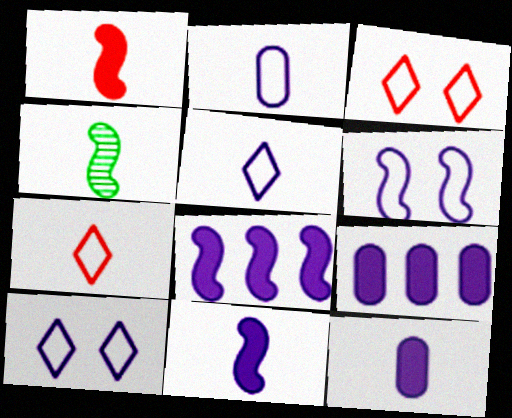[[3, 4, 9], 
[4, 7, 12]]